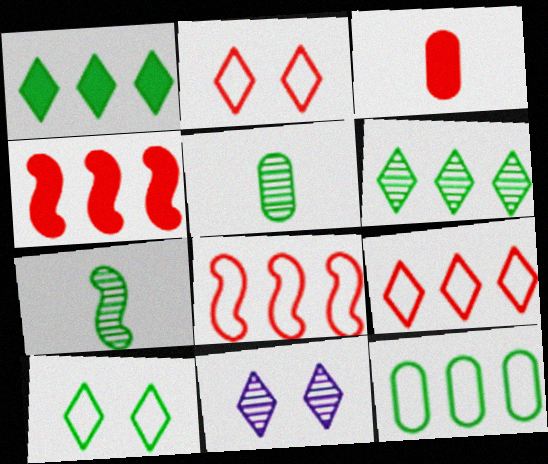[]